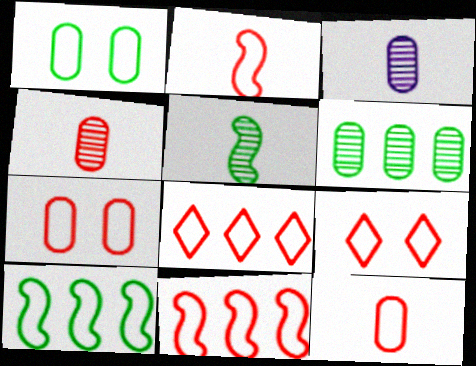[[2, 7, 8], 
[9, 11, 12]]